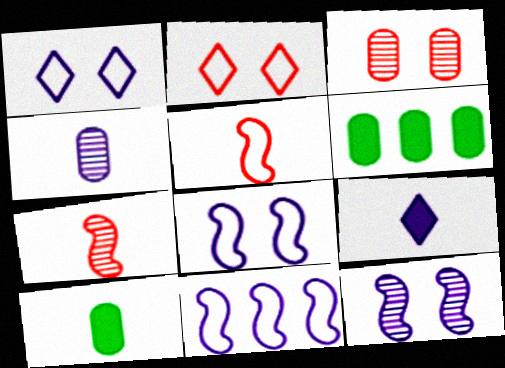[[1, 6, 7]]